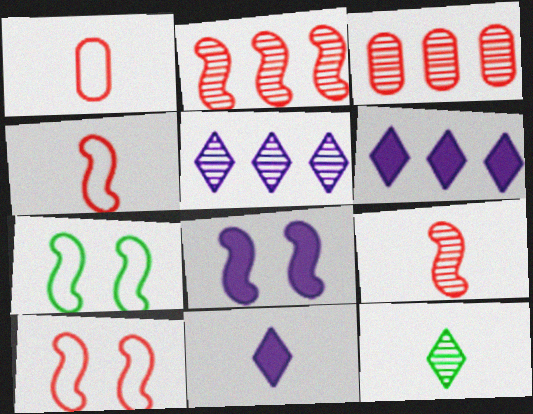[[3, 7, 11]]